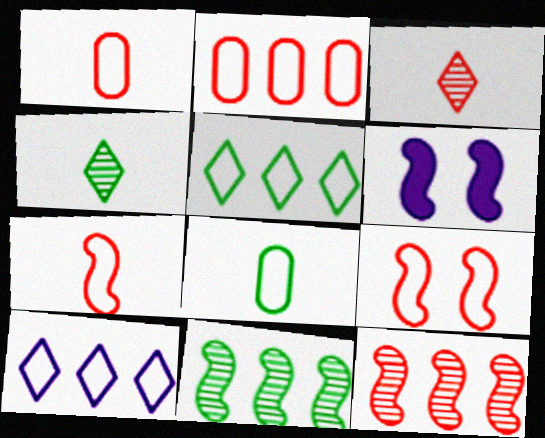[[2, 4, 6], 
[6, 7, 11], 
[8, 9, 10]]